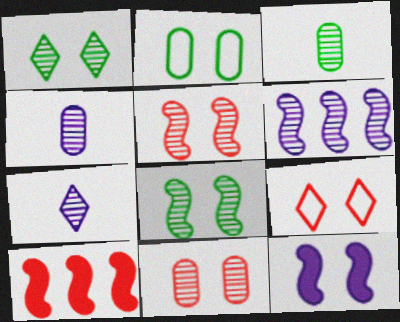[[2, 7, 10]]